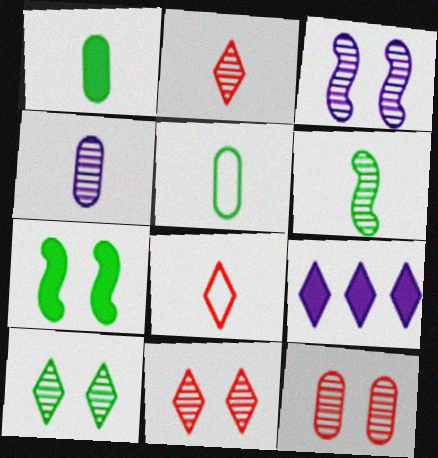[[2, 4, 6], 
[3, 10, 12], 
[8, 9, 10]]